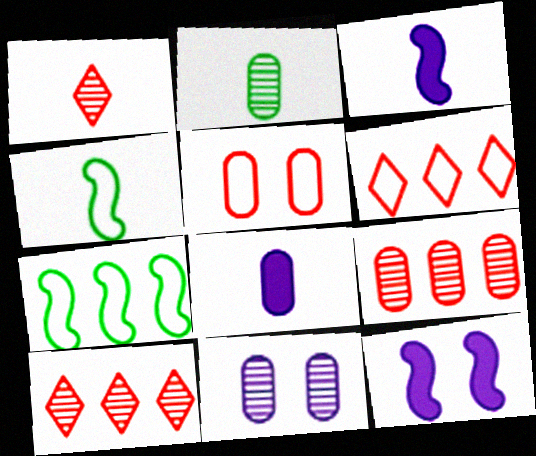[[1, 4, 8], 
[2, 6, 12], 
[2, 9, 11]]